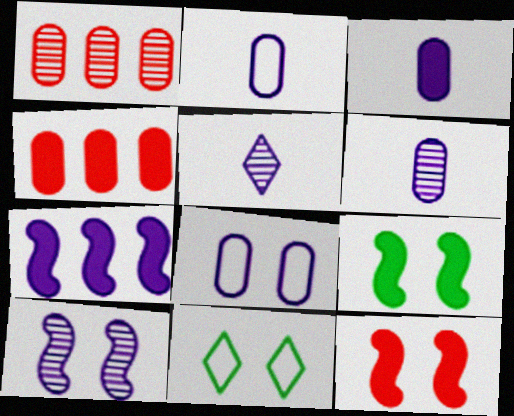[[2, 3, 6], 
[5, 7, 8]]